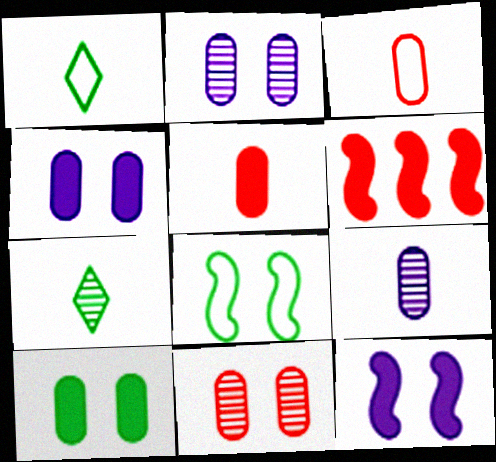[[1, 2, 6]]